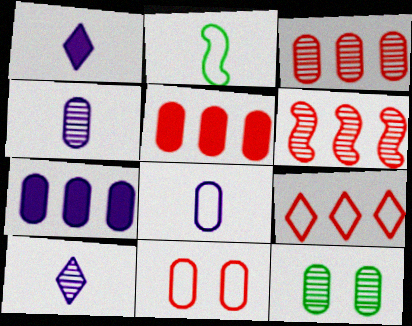[[3, 4, 12], 
[5, 6, 9], 
[5, 8, 12], 
[6, 10, 12]]